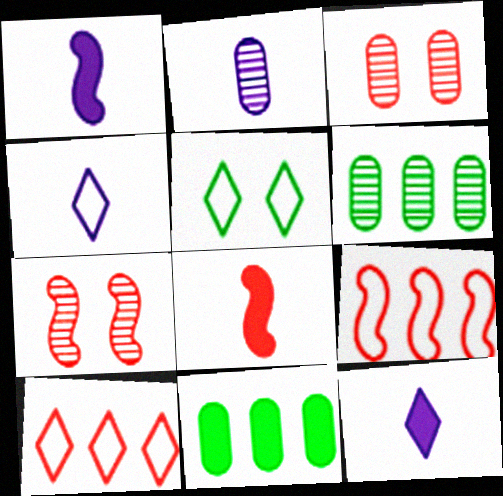[[1, 2, 4], 
[2, 3, 6], 
[3, 8, 10], 
[4, 5, 10], 
[4, 7, 11], 
[7, 8, 9]]